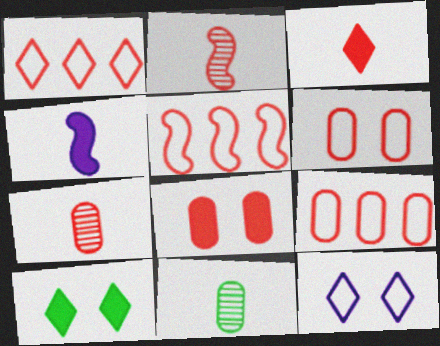[[1, 2, 8], 
[1, 5, 9], 
[7, 8, 9]]